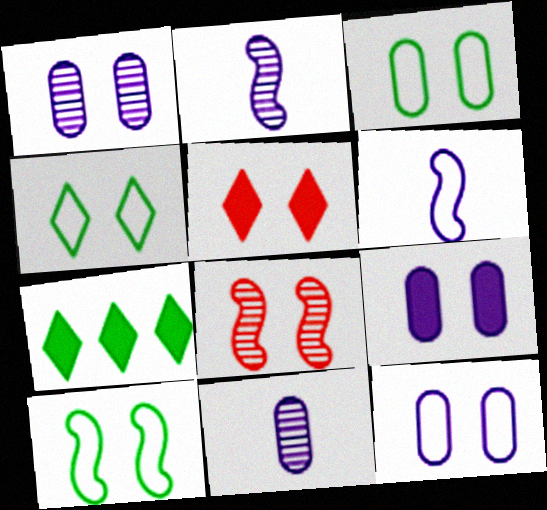[[1, 5, 10], 
[1, 9, 12], 
[3, 4, 10], 
[4, 8, 9]]